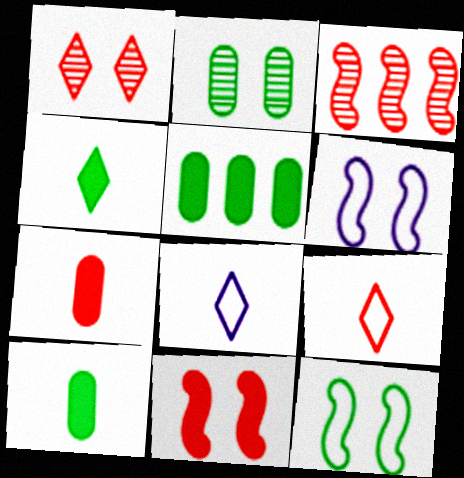[]